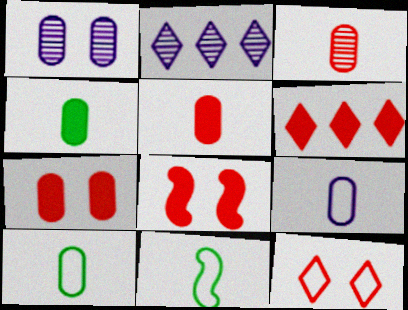[[1, 6, 11], 
[2, 7, 11], 
[2, 8, 10], 
[3, 4, 9], 
[5, 6, 8]]